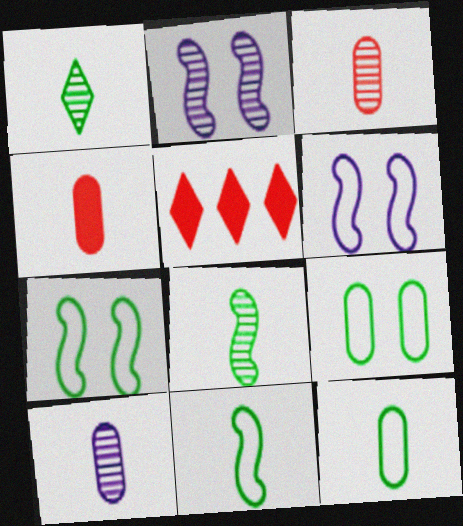[[2, 5, 12], 
[4, 10, 12], 
[5, 7, 10]]